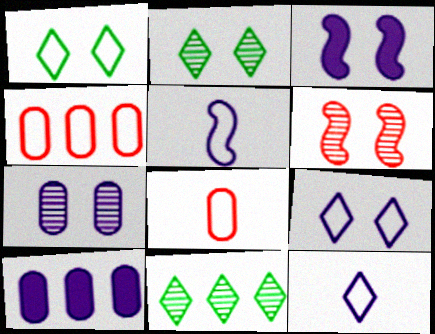[[1, 4, 5], 
[2, 6, 7], 
[3, 7, 9], 
[3, 8, 11]]